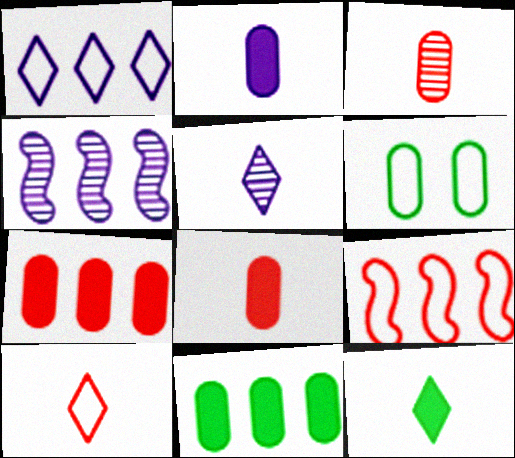[[5, 10, 12]]